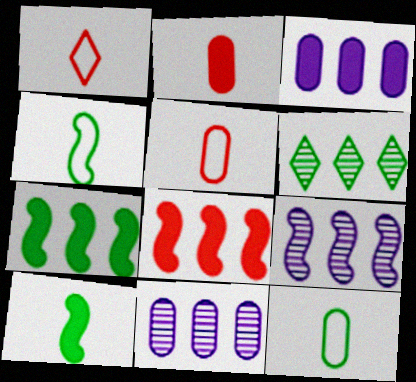[]